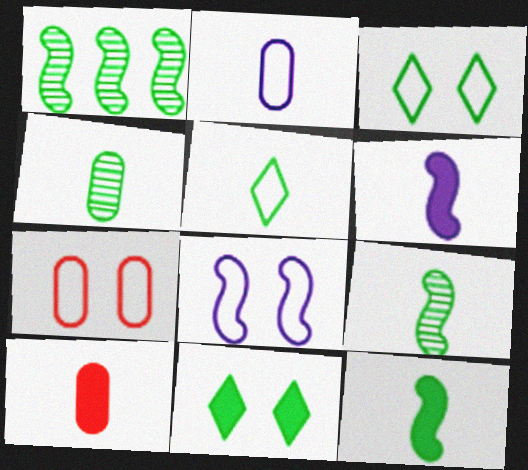[[2, 4, 10], 
[3, 7, 8], 
[4, 5, 12]]